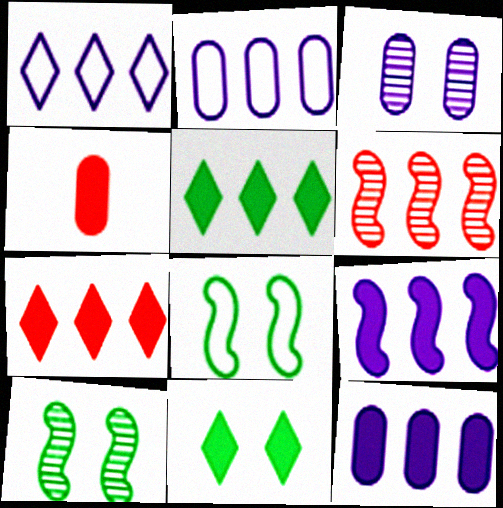[[1, 4, 10], 
[2, 5, 6], 
[4, 9, 11]]